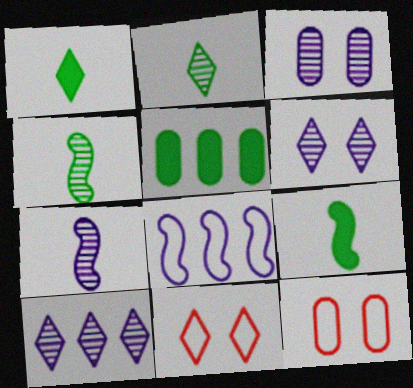[[1, 10, 11], 
[3, 7, 10], 
[5, 7, 11], 
[9, 10, 12]]